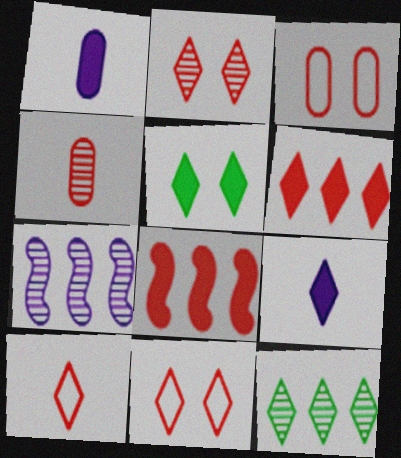[[1, 5, 8], 
[2, 6, 10], 
[4, 8, 11], 
[5, 6, 9], 
[9, 11, 12]]